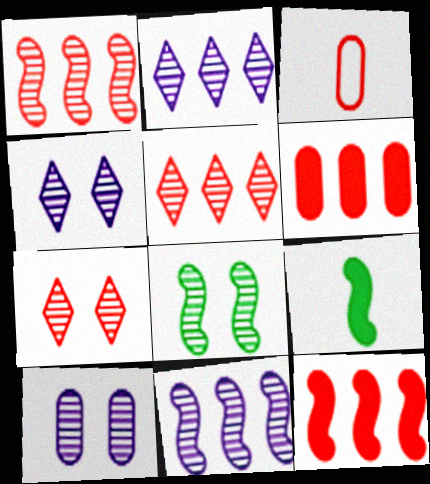[[3, 7, 12], 
[7, 8, 10]]